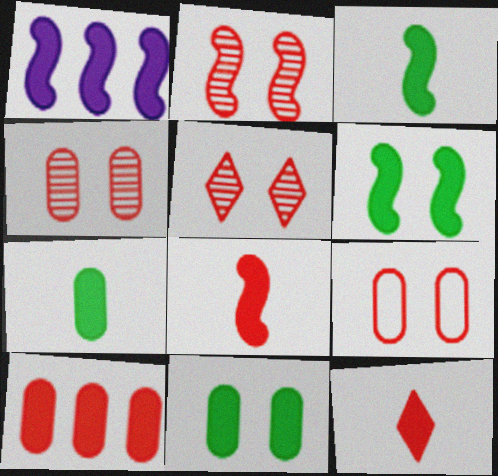[[1, 6, 8], 
[1, 11, 12], 
[2, 4, 5]]